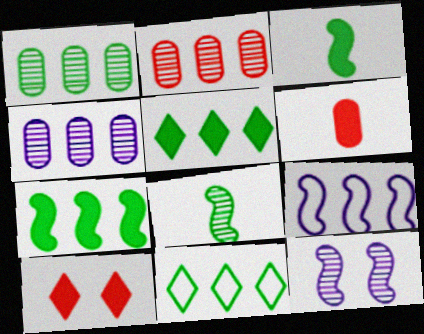[[1, 2, 4], 
[1, 7, 11], 
[2, 5, 9], 
[6, 11, 12]]